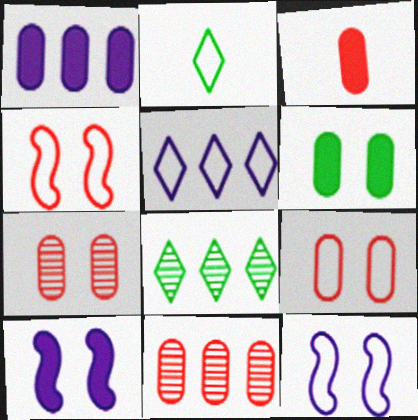[[1, 3, 6], 
[2, 10, 11], 
[3, 8, 12], 
[3, 9, 11]]